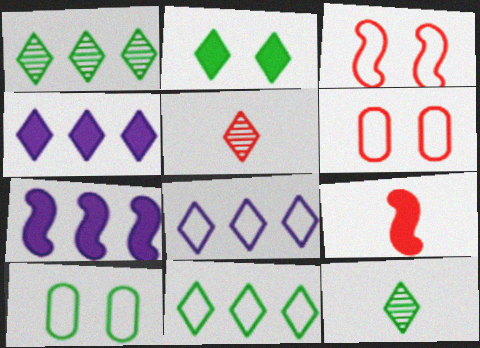[[2, 5, 8], 
[2, 11, 12], 
[5, 7, 10], 
[6, 7, 12]]